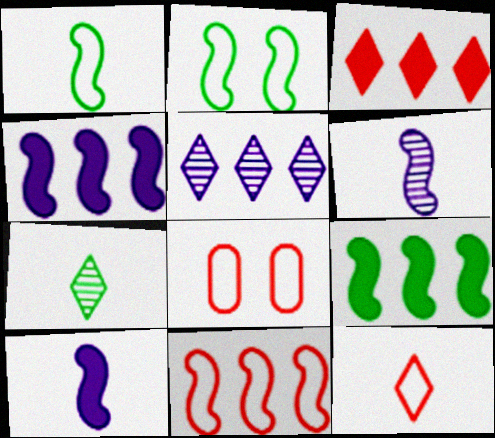[[4, 7, 8], 
[8, 11, 12]]